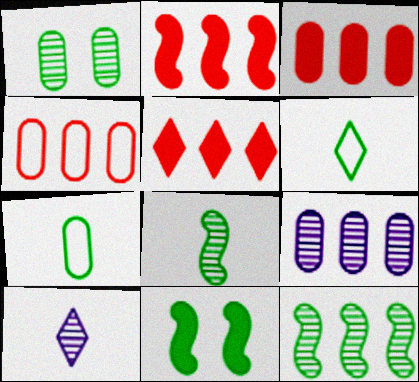[[2, 3, 5], 
[4, 10, 11]]